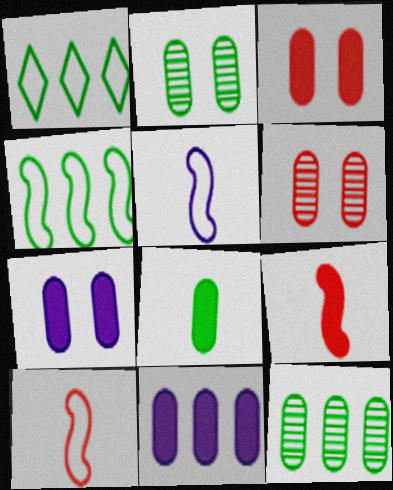[[3, 8, 11]]